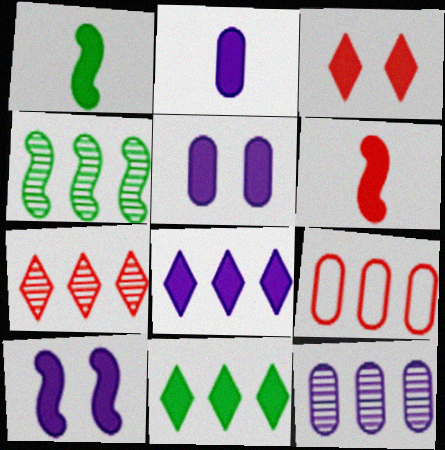[[2, 8, 10], 
[4, 7, 12], 
[4, 8, 9], 
[5, 6, 11]]